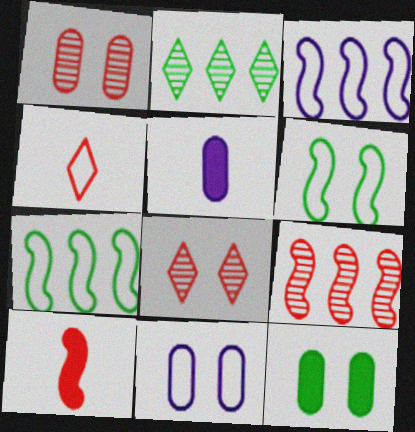[[1, 11, 12], 
[2, 10, 11], 
[4, 7, 11], 
[5, 7, 8]]